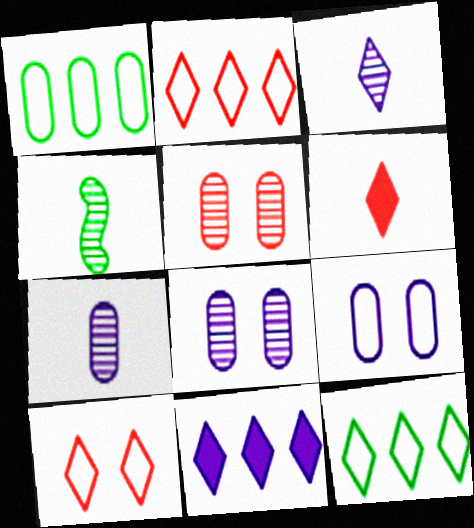[]